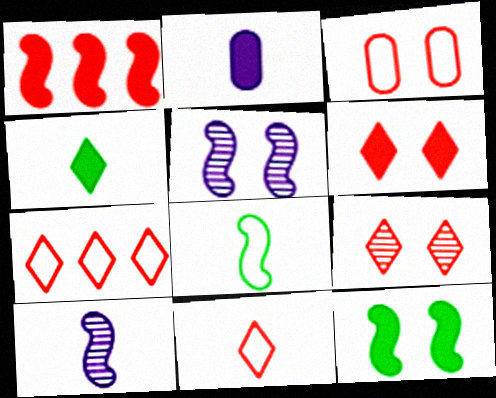[[1, 5, 8]]